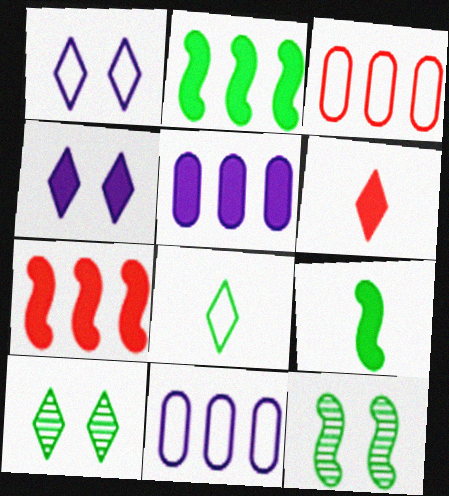[[6, 11, 12]]